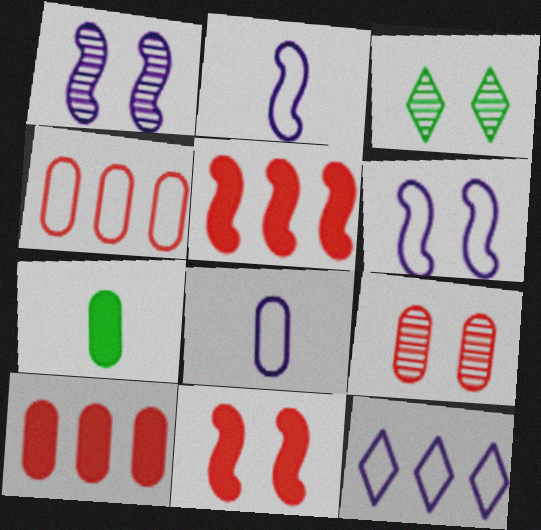[[1, 3, 9], 
[2, 3, 10], 
[3, 5, 8], 
[6, 8, 12]]